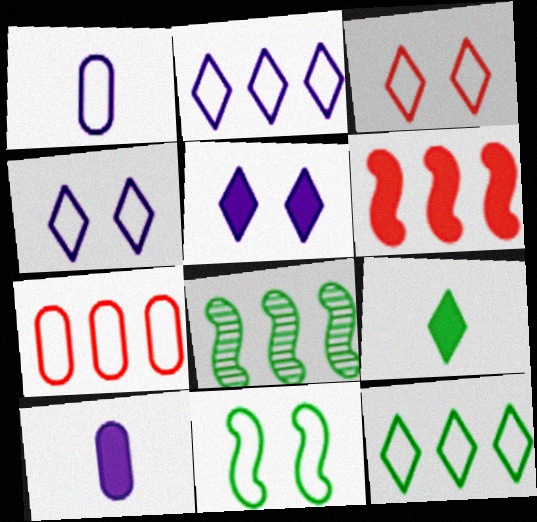[[3, 8, 10]]